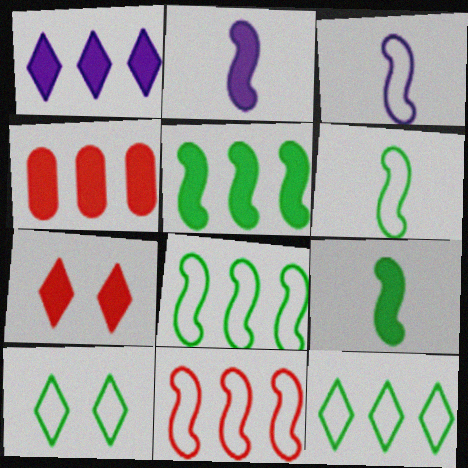[[1, 4, 5]]